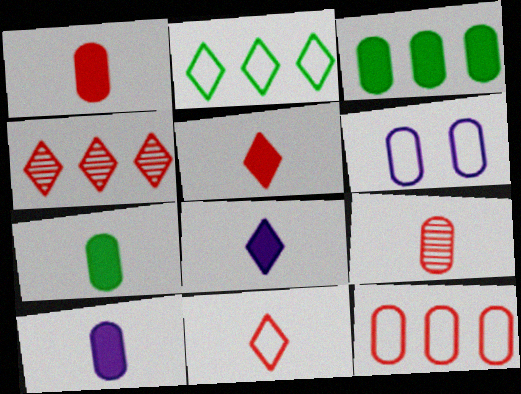[[1, 7, 10], 
[3, 6, 9]]